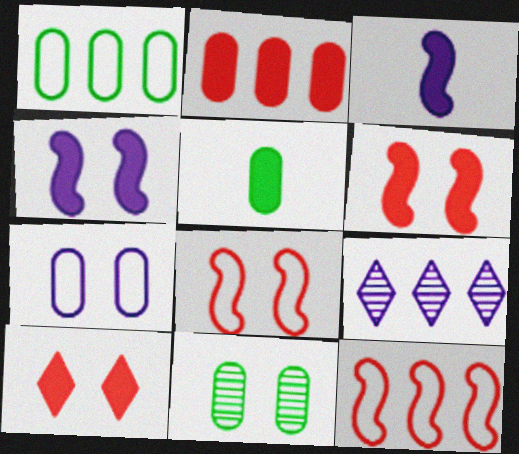[[1, 5, 11], 
[3, 7, 9], 
[5, 8, 9]]